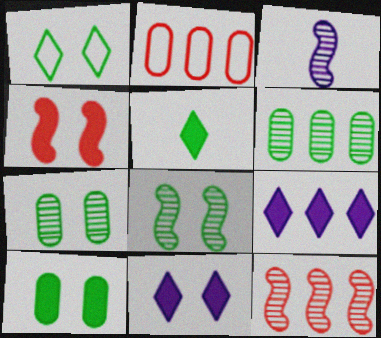[[1, 8, 10], 
[3, 8, 12], 
[4, 10, 11]]